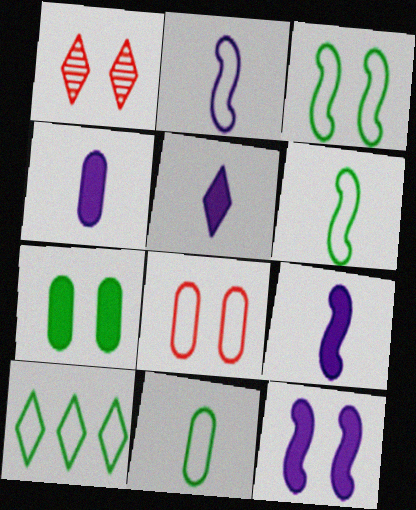[[1, 5, 10], 
[2, 8, 10], 
[3, 10, 11], 
[4, 5, 9]]